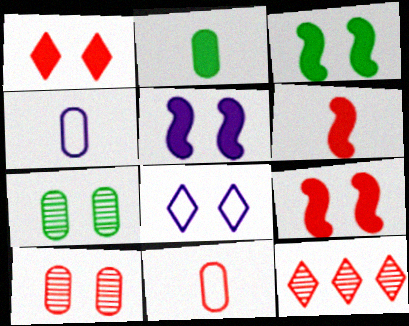[[3, 4, 12], 
[3, 5, 9], 
[3, 8, 10], 
[7, 8, 9], 
[9, 11, 12]]